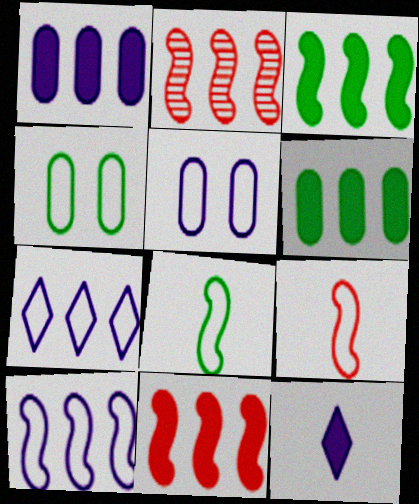[[2, 3, 10], 
[2, 4, 12], 
[2, 6, 7], 
[4, 7, 9]]